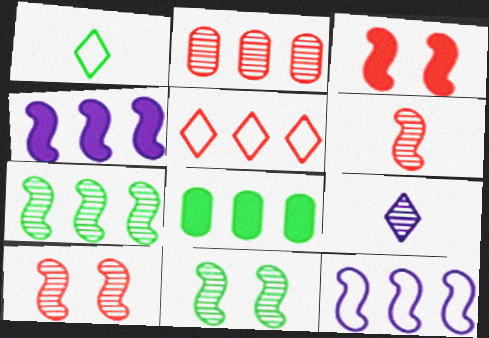[[1, 8, 11], 
[2, 9, 11]]